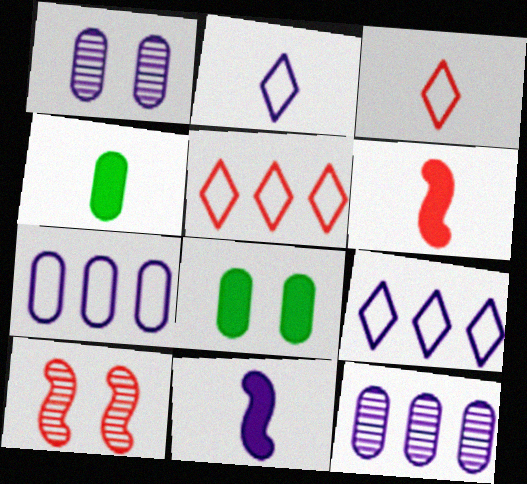[[1, 9, 11], 
[4, 9, 10]]